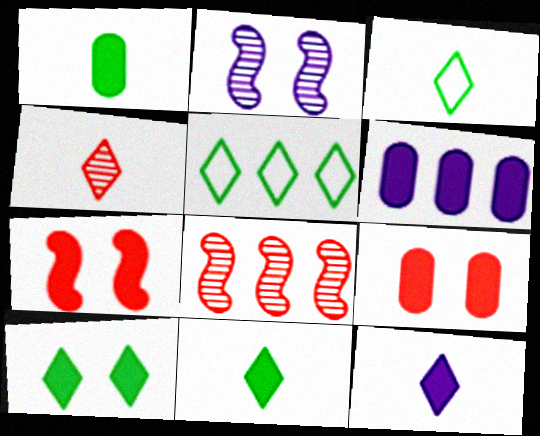[[1, 6, 9], 
[3, 4, 12], 
[5, 6, 8], 
[6, 7, 11]]